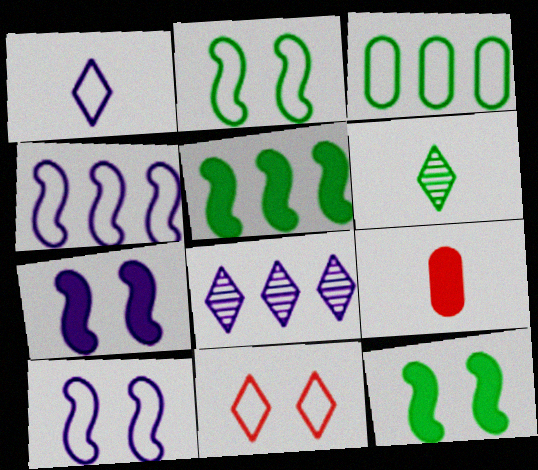[[2, 8, 9], 
[3, 6, 12]]